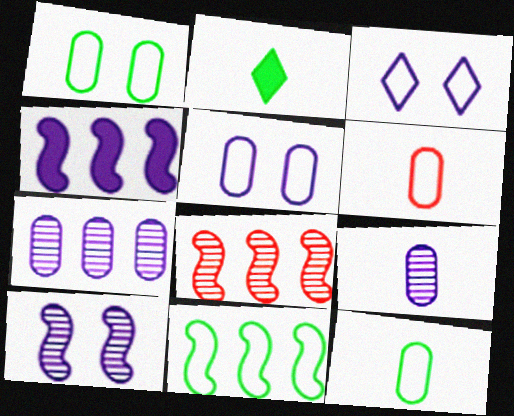[[2, 5, 8], 
[3, 4, 9], 
[3, 6, 11], 
[4, 8, 11]]